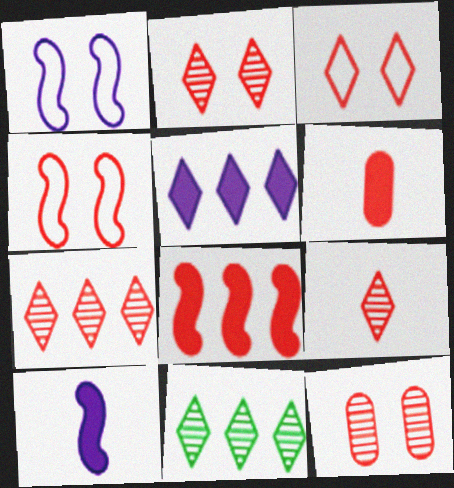[[1, 6, 11], 
[2, 7, 9], 
[4, 6, 7]]